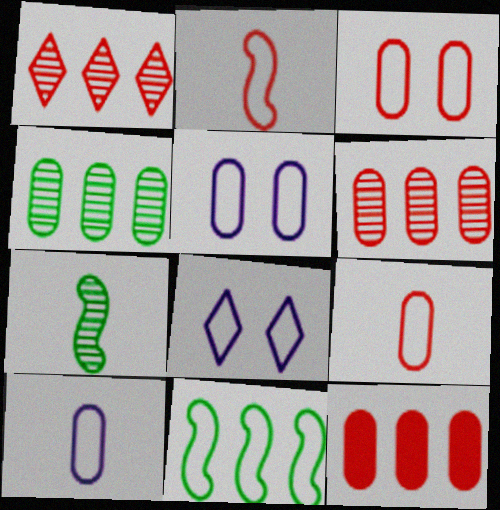[[7, 8, 12], 
[8, 9, 11]]